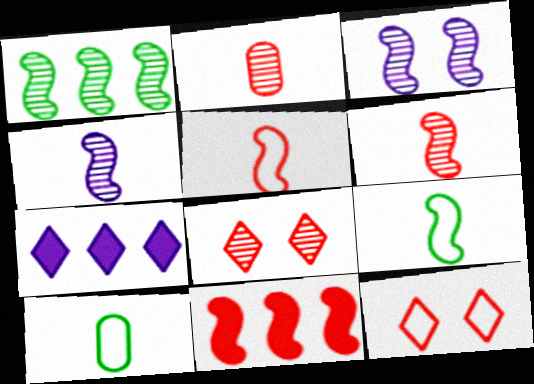[[1, 3, 6], 
[2, 11, 12], 
[3, 9, 11]]